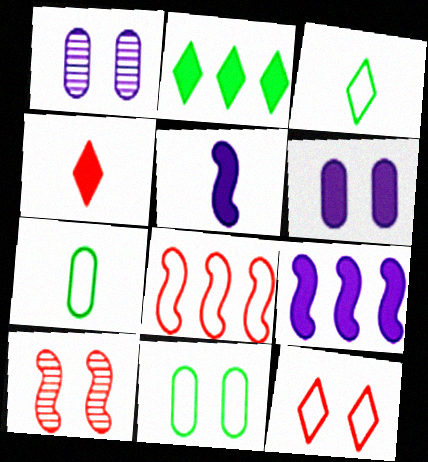[]